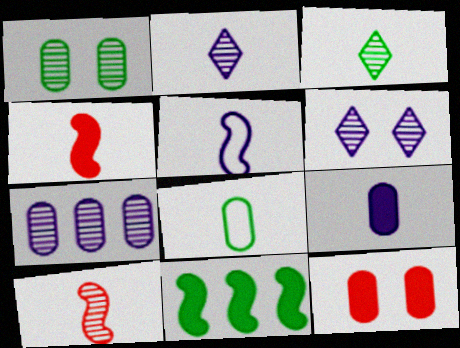[[2, 4, 8], 
[2, 5, 9], 
[7, 8, 12]]